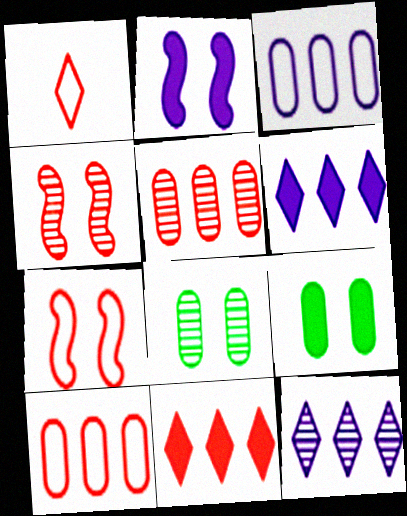[[1, 7, 10]]